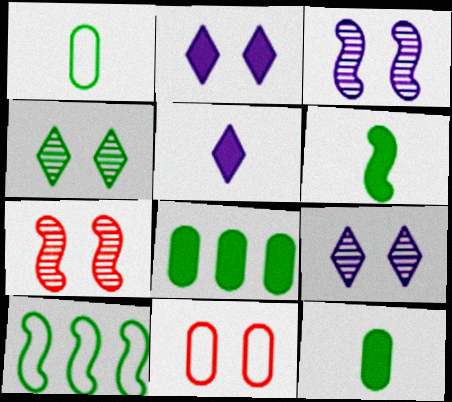[[4, 10, 12]]